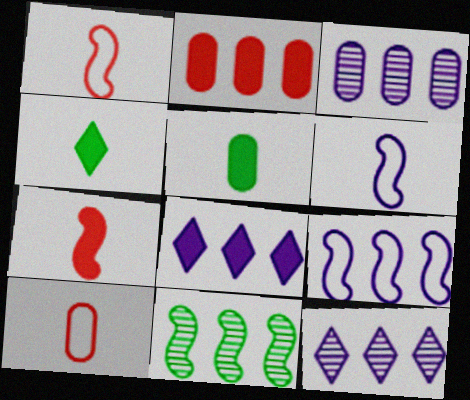[[3, 8, 9]]